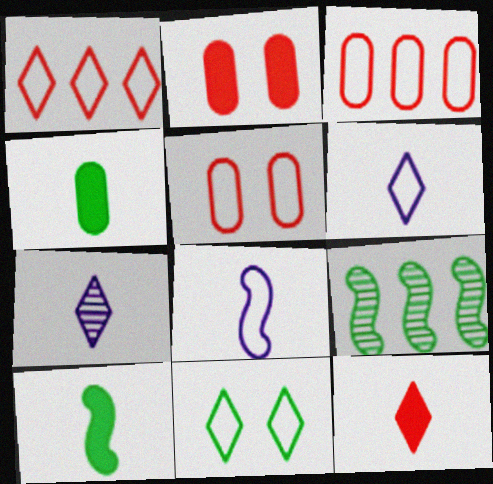[[1, 6, 11], 
[2, 6, 9], 
[3, 8, 11], 
[4, 9, 11]]